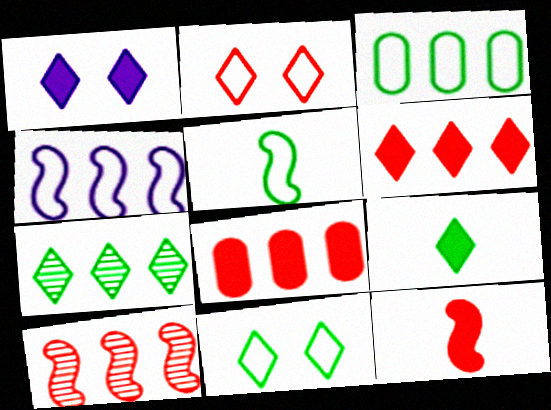[[1, 6, 9], 
[3, 5, 11], 
[4, 7, 8], 
[7, 9, 11]]